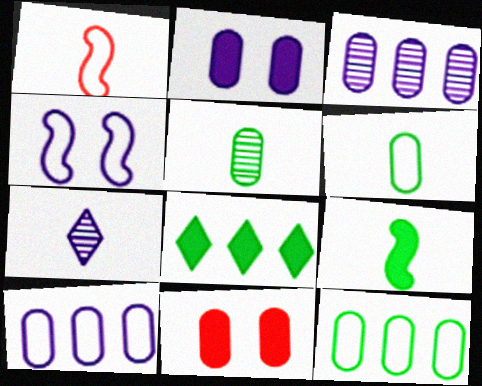[[3, 6, 11], 
[5, 10, 11]]